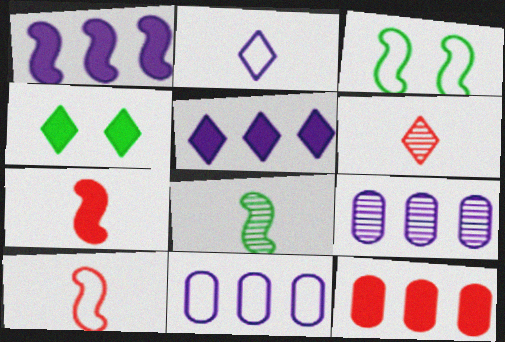[[4, 9, 10]]